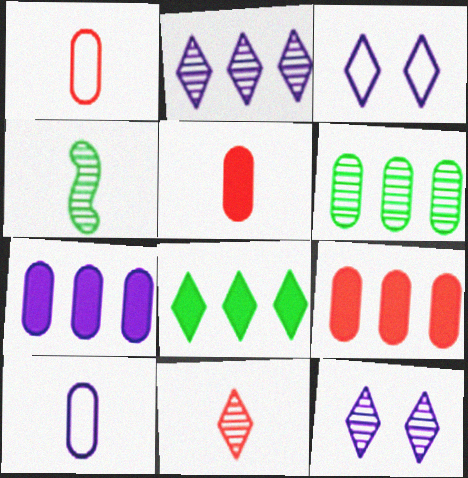[[3, 4, 9], 
[3, 8, 11]]